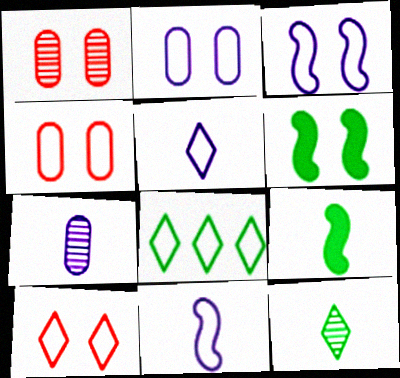[[4, 8, 11], 
[5, 8, 10]]